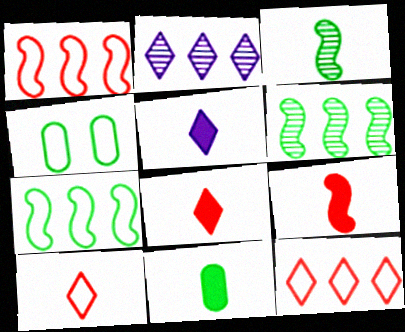[[2, 4, 9], 
[5, 9, 11]]